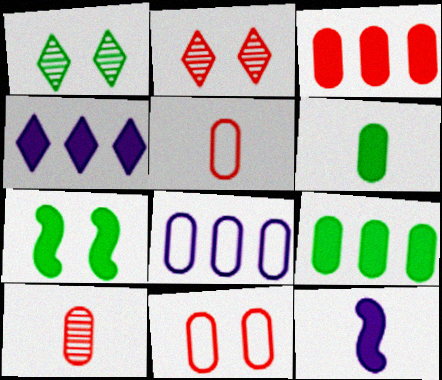[[3, 10, 11]]